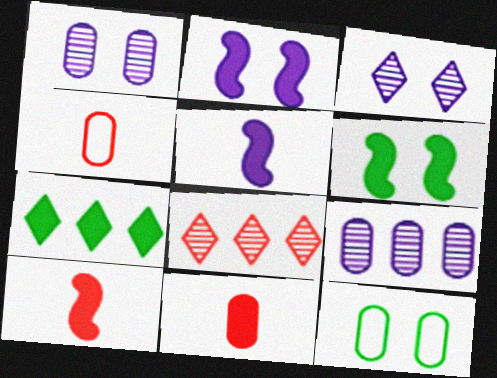[[2, 7, 11], 
[5, 8, 12], 
[9, 11, 12]]